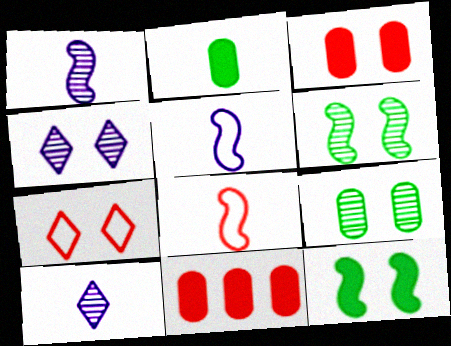[[2, 8, 10]]